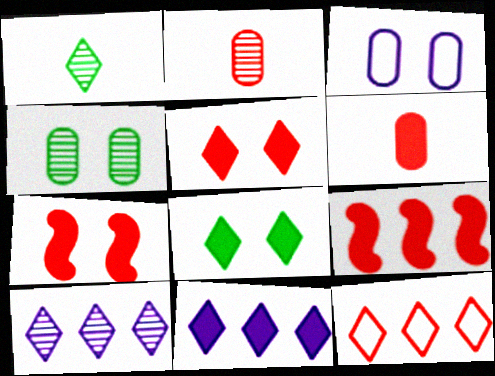[[1, 3, 9], 
[2, 7, 12], 
[5, 6, 9]]